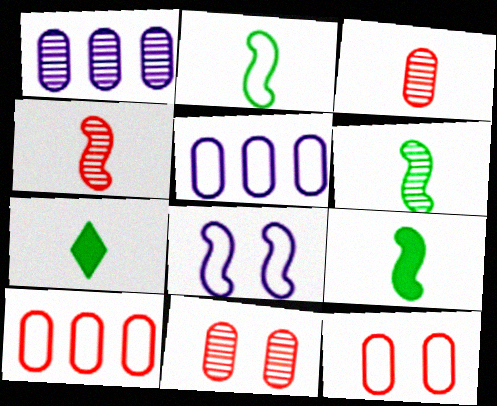[[2, 6, 9]]